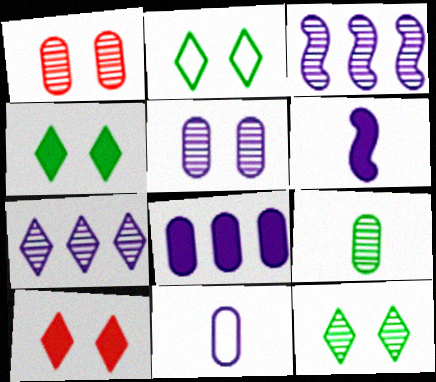[[2, 4, 12], 
[5, 8, 11]]